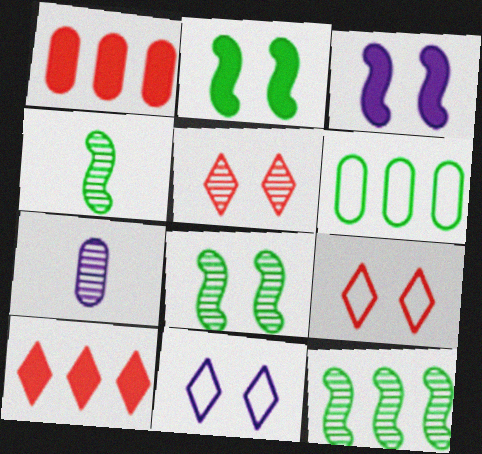[[1, 4, 11], 
[4, 8, 12], 
[5, 7, 12]]